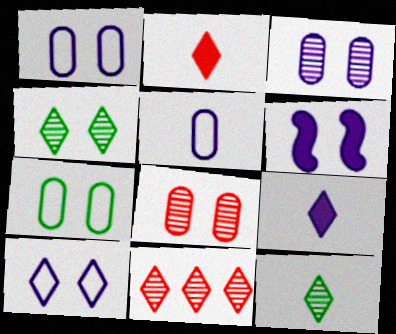[[3, 6, 10]]